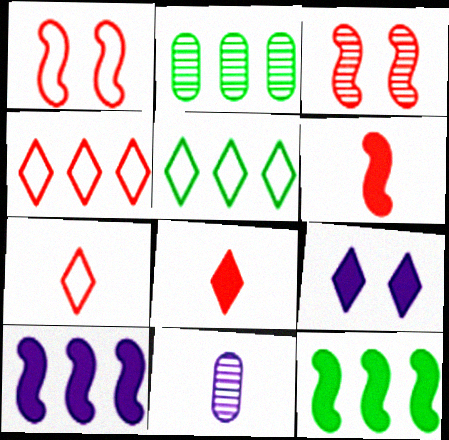[[2, 4, 10], 
[2, 5, 12]]